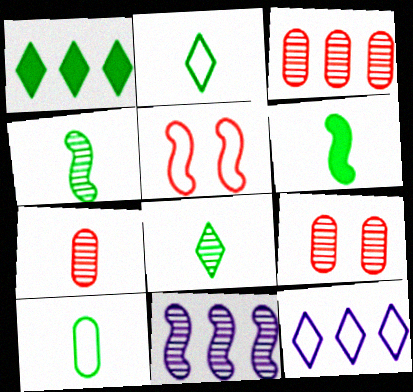[[3, 7, 9], 
[5, 6, 11], 
[5, 10, 12], 
[6, 8, 10], 
[6, 9, 12], 
[8, 9, 11]]